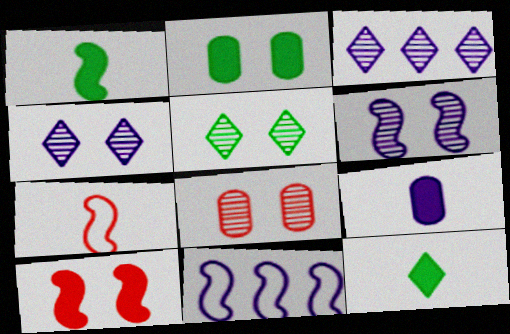[[2, 3, 7], 
[4, 9, 11], 
[5, 6, 8], 
[8, 11, 12]]